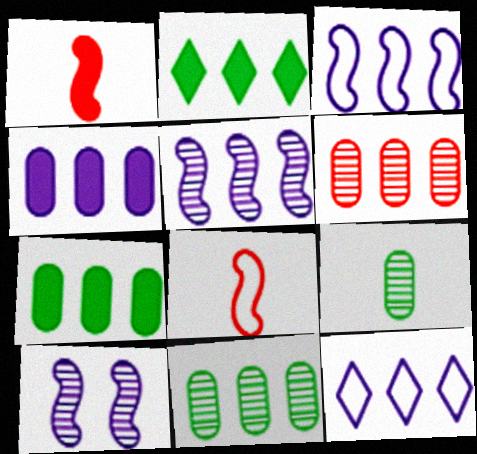[[2, 3, 6], 
[4, 5, 12]]